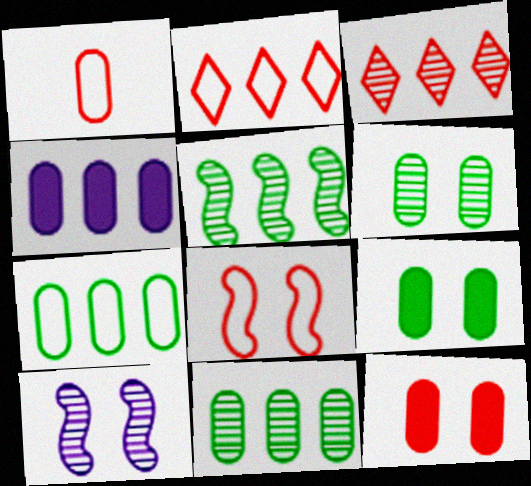[[1, 2, 8], 
[1, 4, 6], 
[2, 4, 5]]